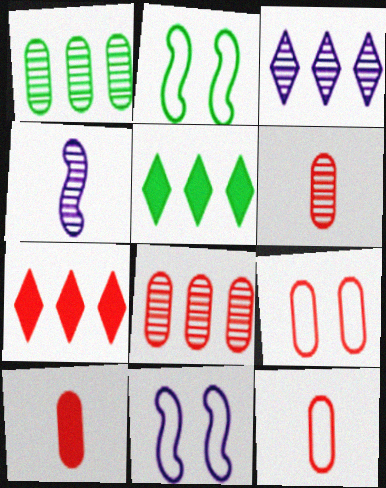[[2, 3, 10], 
[4, 5, 9], 
[5, 6, 11], 
[6, 10, 12], 
[8, 9, 10]]